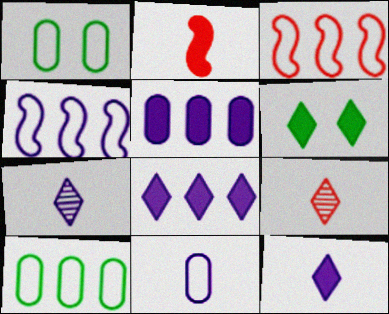[[2, 5, 6]]